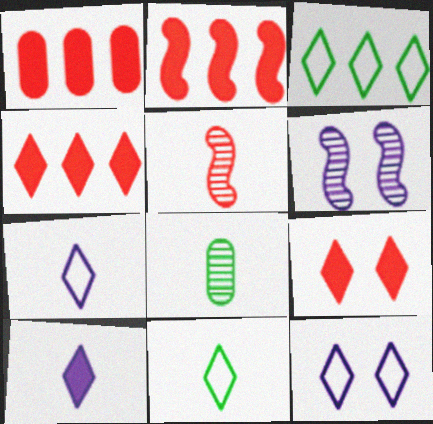[[1, 2, 4], 
[1, 6, 11], 
[2, 8, 12]]